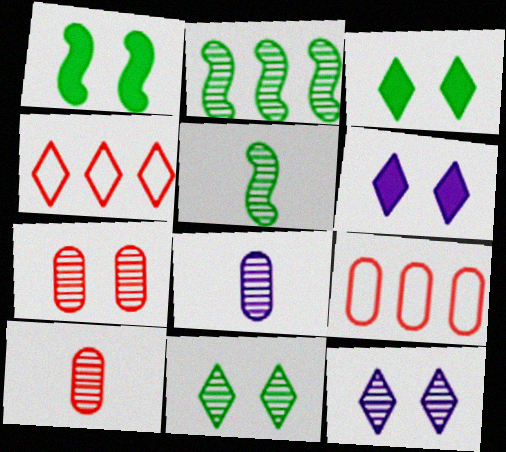[[1, 4, 8], 
[2, 10, 12], 
[5, 6, 9]]